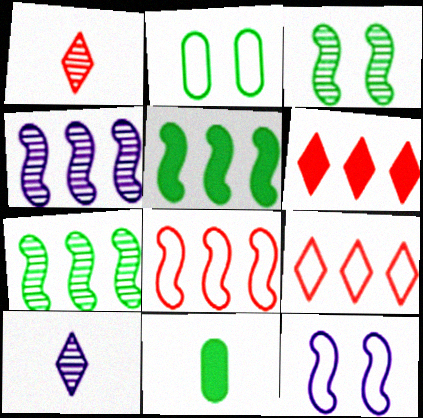[[4, 5, 8]]